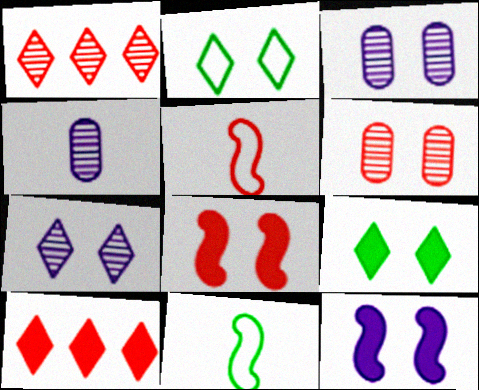[[2, 3, 8], 
[2, 6, 12], 
[3, 10, 11], 
[5, 6, 10]]